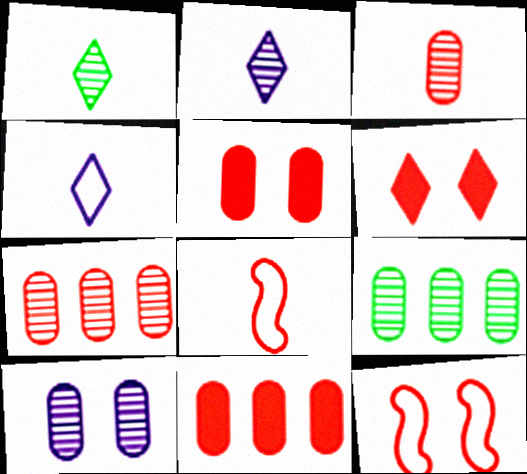[[3, 9, 10], 
[6, 7, 8]]